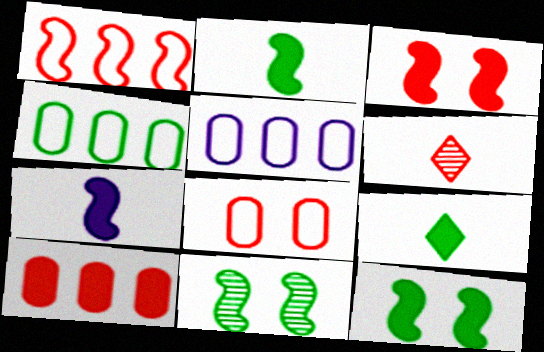[[1, 7, 11], 
[4, 9, 11], 
[5, 6, 12]]